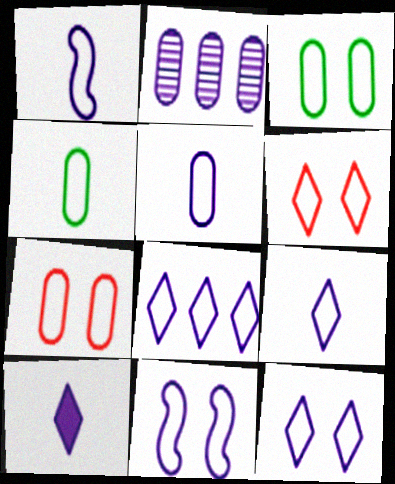[[1, 5, 9], 
[2, 10, 11], 
[3, 6, 11], 
[5, 8, 11], 
[8, 9, 12]]